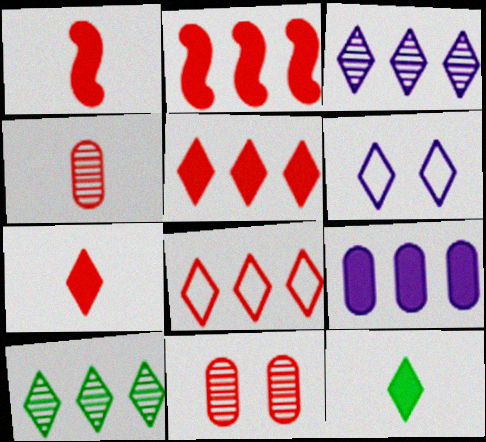[[1, 8, 11], 
[6, 7, 10]]